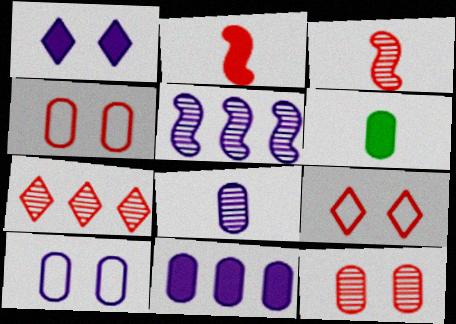[[2, 4, 7], 
[3, 7, 12], 
[5, 6, 9], 
[8, 10, 11]]